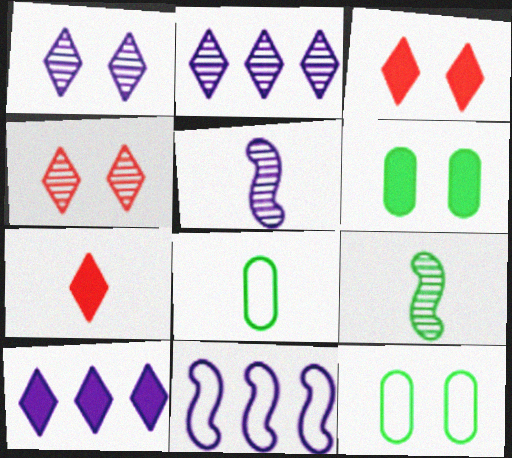[[5, 7, 8]]